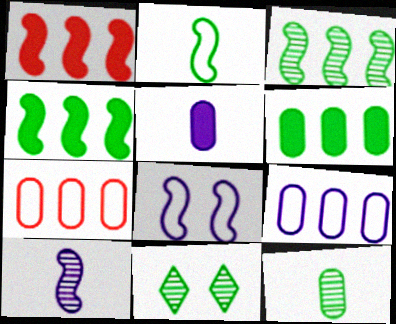[[2, 6, 11], 
[3, 11, 12]]